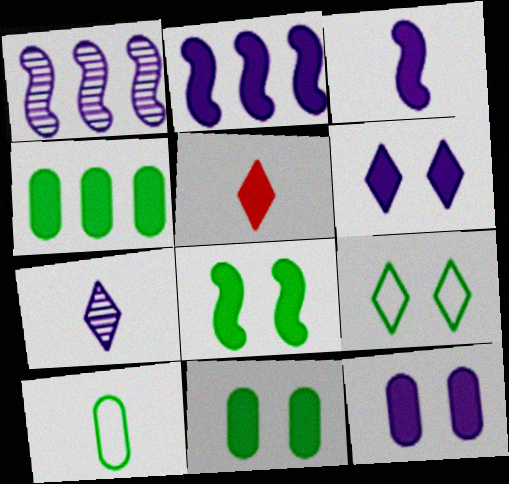[[2, 5, 11]]